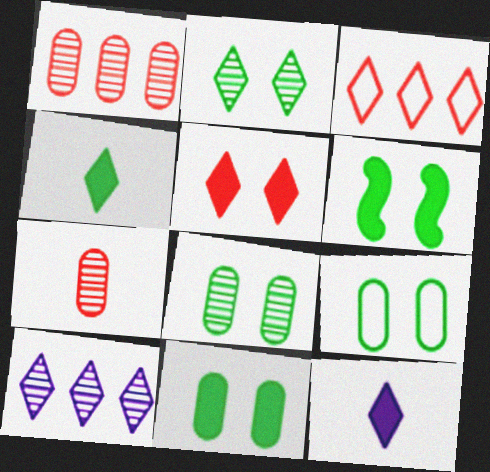[[2, 3, 12], 
[2, 6, 9], 
[8, 9, 11]]